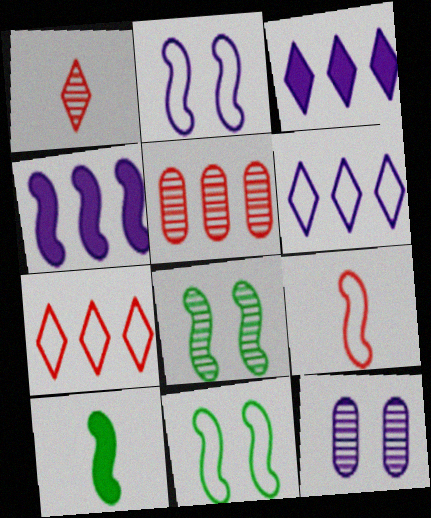[[4, 8, 9], 
[7, 10, 12]]